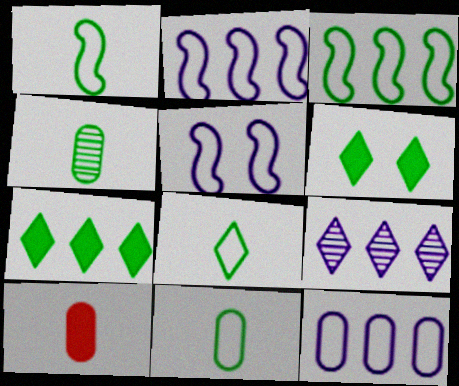[[1, 8, 11], 
[3, 4, 6]]